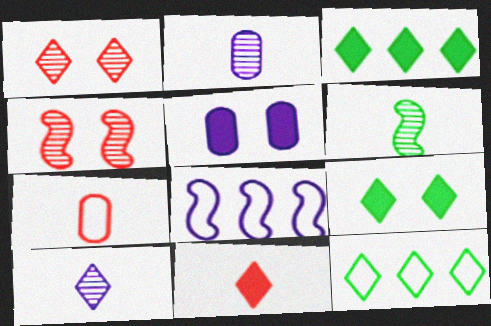[[5, 8, 10]]